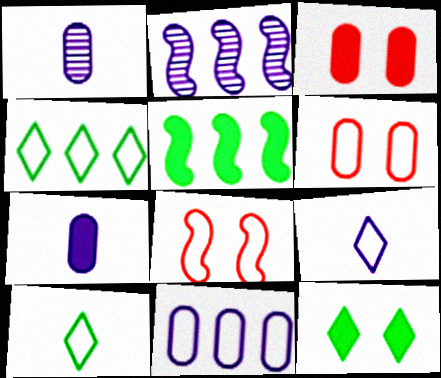[[2, 3, 10], 
[8, 10, 11]]